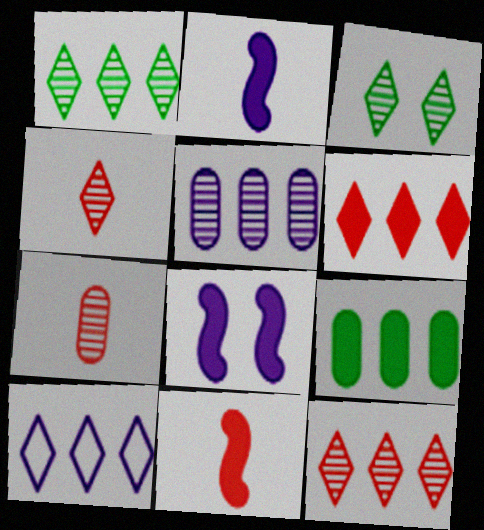[[1, 6, 10]]